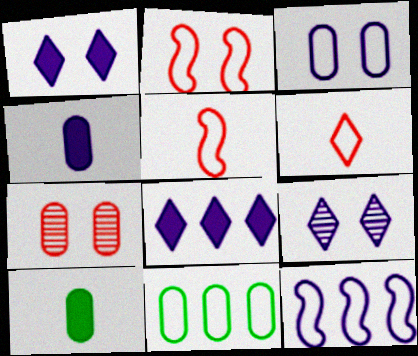[[4, 7, 11], 
[4, 9, 12]]